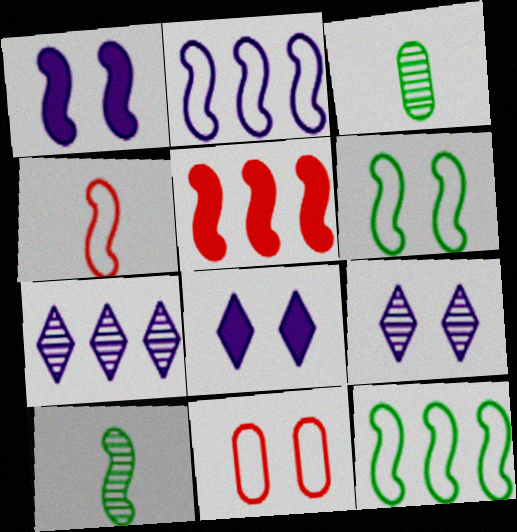[[2, 4, 6]]